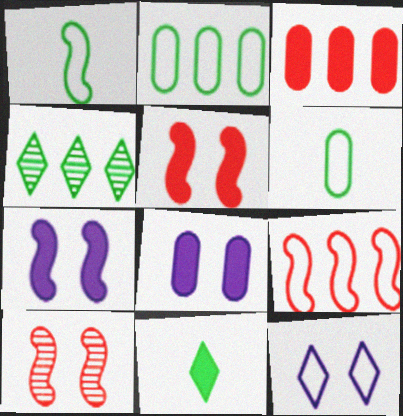[[3, 7, 11], 
[6, 9, 12]]